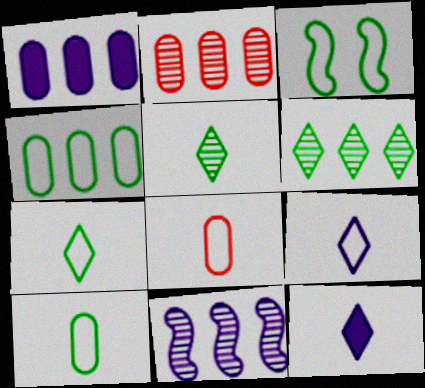[[1, 2, 4], 
[2, 3, 12], 
[2, 6, 11], 
[3, 4, 7]]